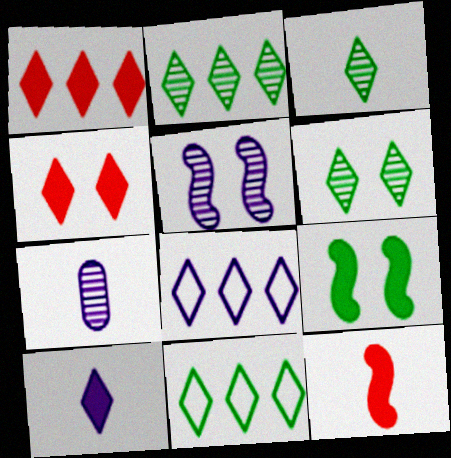[[1, 2, 8], 
[2, 3, 6], 
[3, 4, 8]]